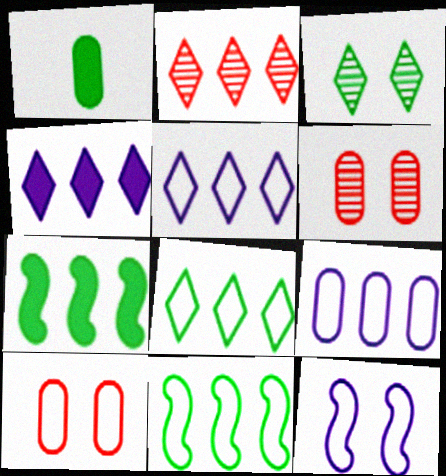[[1, 2, 12], 
[1, 3, 11], 
[1, 6, 9], 
[2, 4, 8], 
[2, 7, 9]]